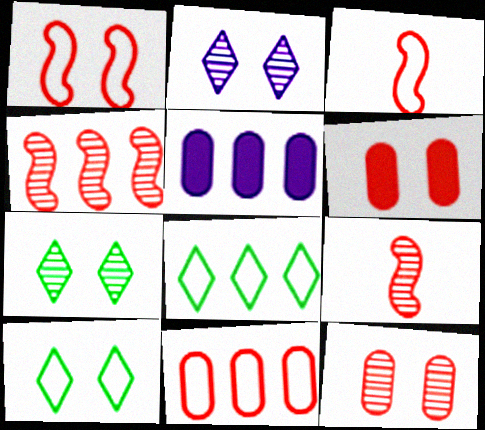[[3, 5, 7], 
[4, 5, 8], 
[5, 9, 10]]